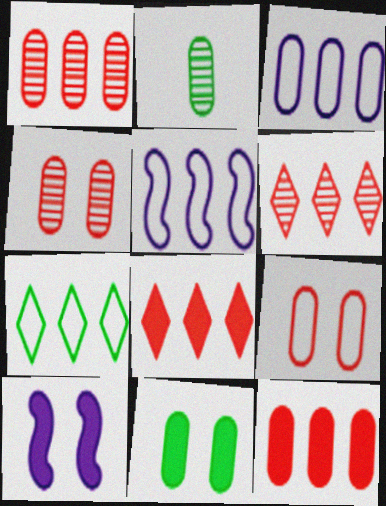[]